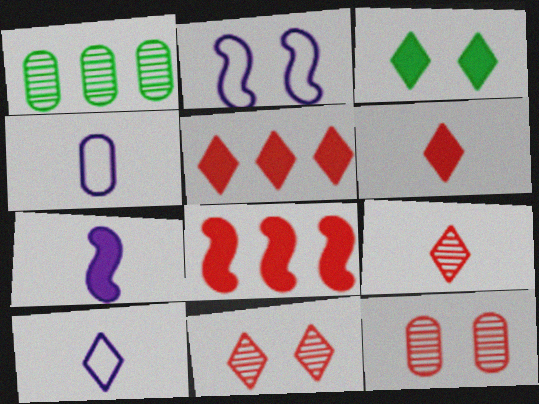[[1, 2, 6], 
[2, 3, 12]]